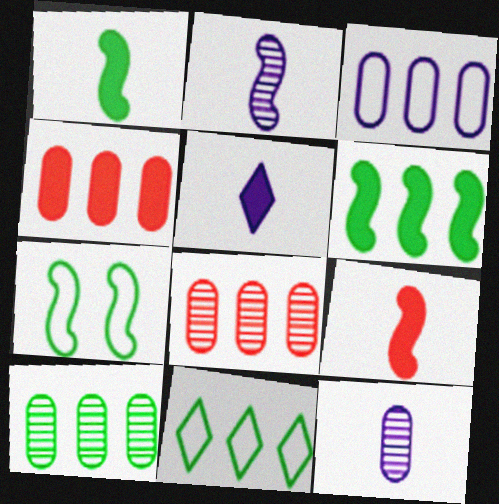[[3, 4, 10], 
[5, 7, 8], 
[6, 10, 11]]